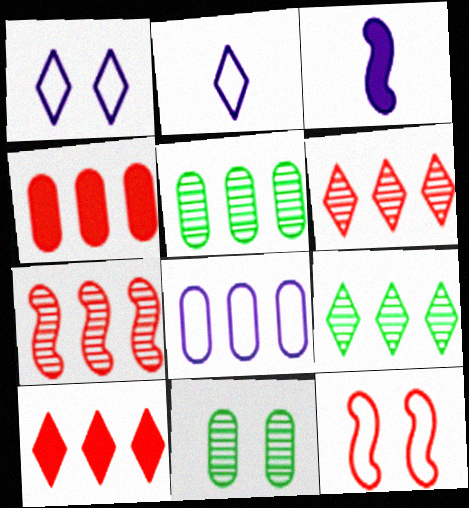[[4, 5, 8]]